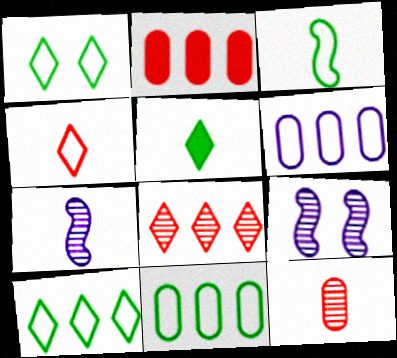[[1, 2, 7], 
[1, 3, 11]]